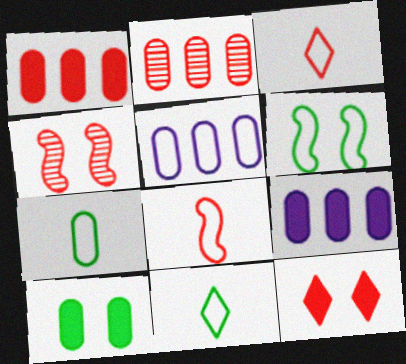[[1, 3, 4], 
[2, 8, 12], 
[3, 5, 6], 
[4, 9, 11]]